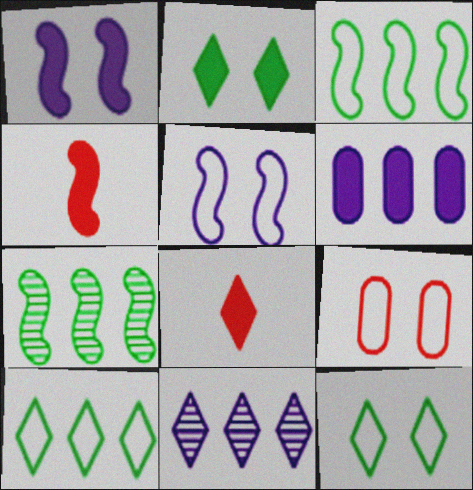[[2, 4, 6], 
[4, 5, 7], 
[5, 9, 12], 
[8, 11, 12]]